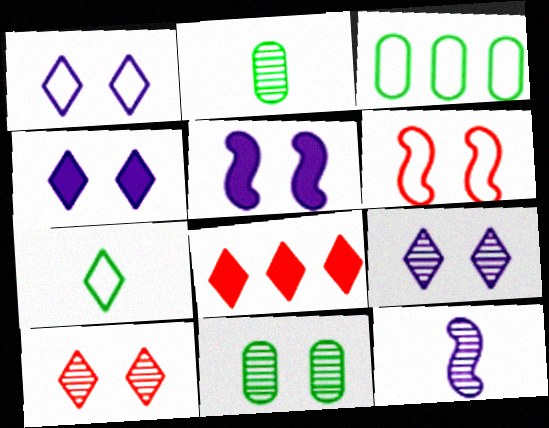[[1, 4, 9], 
[4, 6, 11], 
[7, 8, 9]]